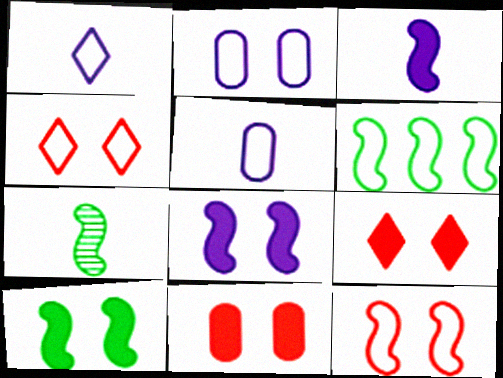[[4, 5, 6], 
[6, 7, 10]]